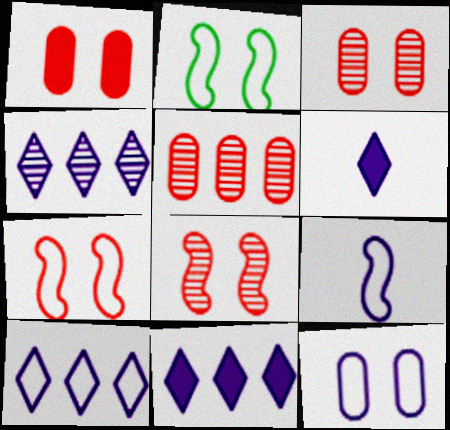[[2, 5, 6], 
[4, 10, 11], 
[9, 10, 12]]